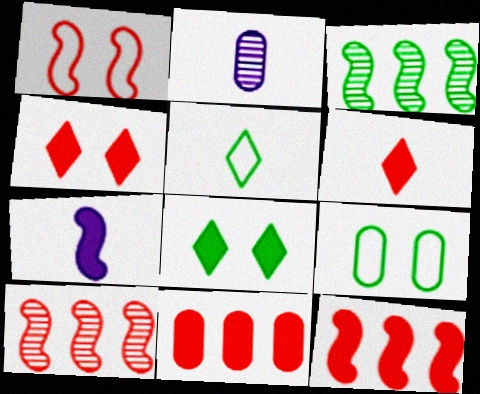[[1, 3, 7], 
[2, 9, 11], 
[7, 8, 11]]